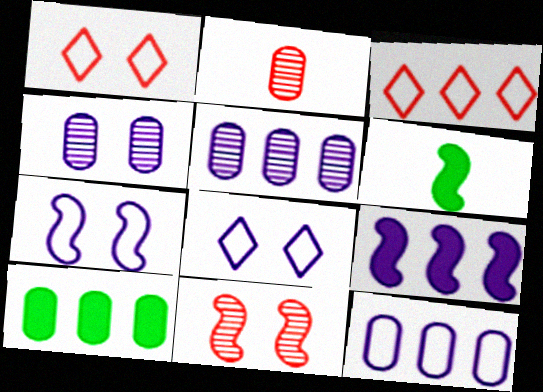[[1, 5, 6], 
[3, 4, 6]]